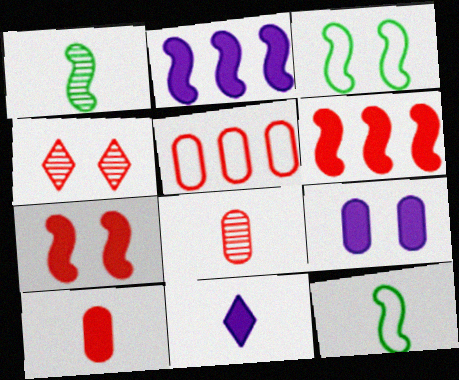[[2, 9, 11], 
[3, 4, 9], 
[8, 11, 12]]